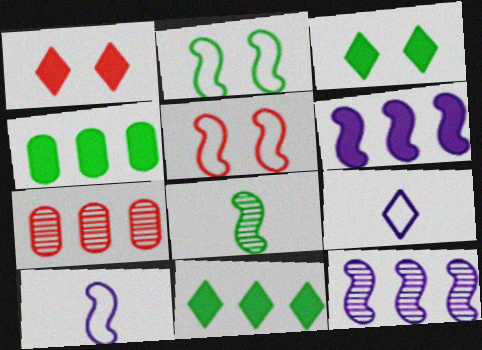[[3, 7, 10], 
[5, 6, 8]]